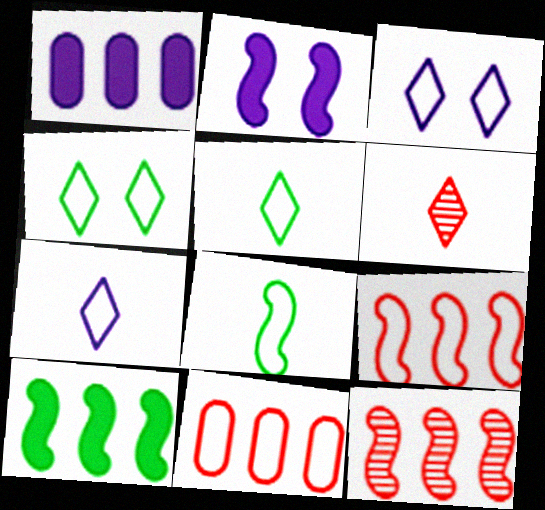[[2, 8, 12], 
[3, 8, 11]]